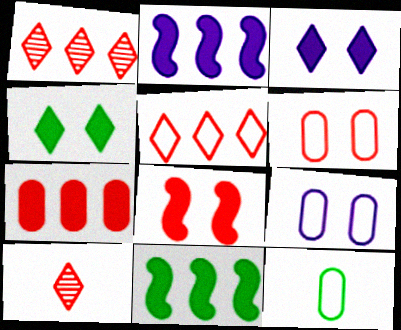[[9, 10, 11]]